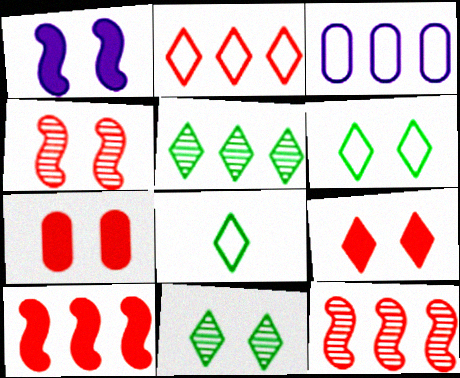[[3, 5, 10]]